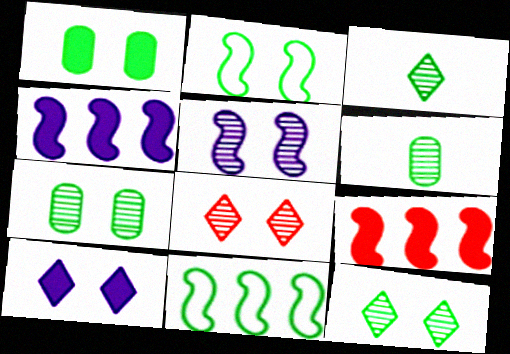[[1, 2, 12], 
[1, 3, 11], 
[5, 7, 8]]